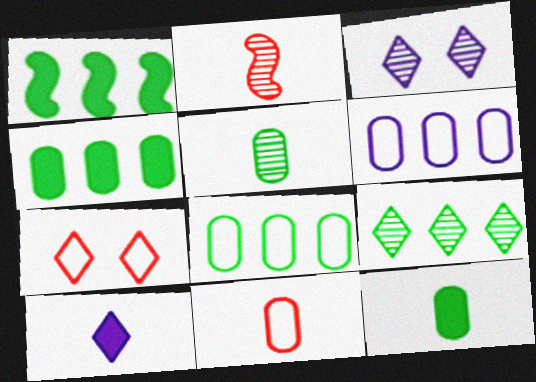[[1, 3, 11], 
[1, 8, 9], 
[7, 9, 10]]